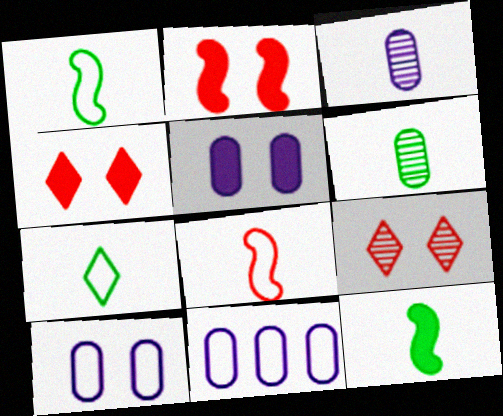[[3, 5, 11], 
[6, 7, 12], 
[9, 11, 12]]